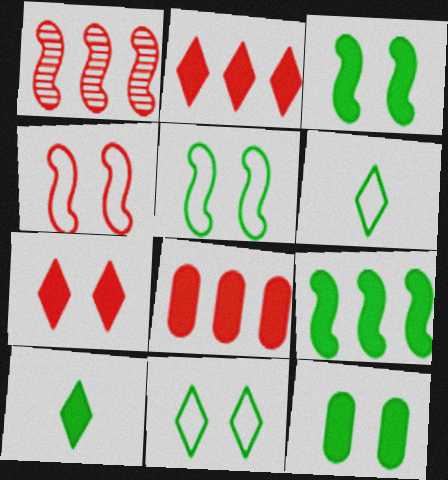[[9, 10, 12]]